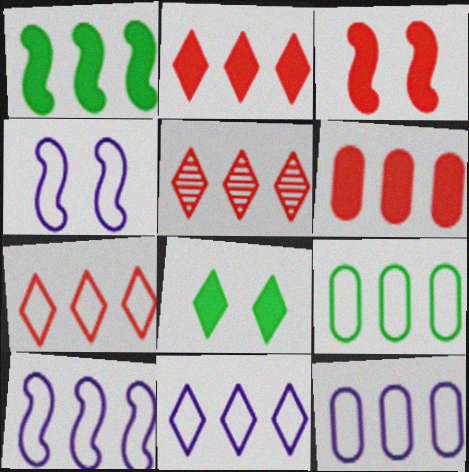[[1, 5, 12], 
[2, 5, 7], 
[7, 9, 10], 
[10, 11, 12]]